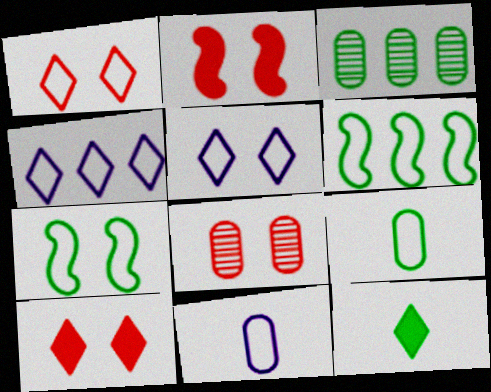[[1, 2, 8], 
[1, 6, 11], 
[3, 7, 12]]